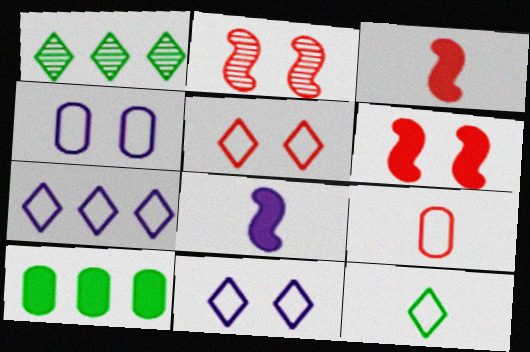[[1, 3, 4], 
[5, 7, 12]]